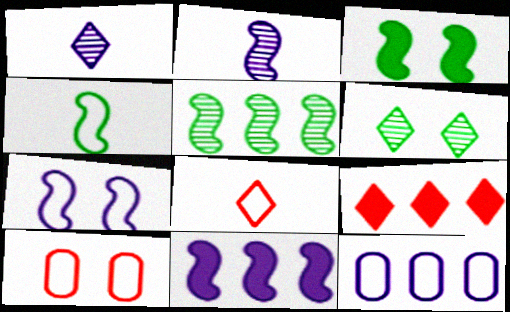[[2, 7, 11], 
[3, 4, 5], 
[5, 9, 12]]